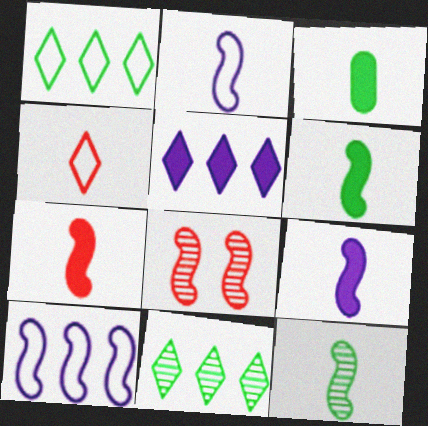[[2, 7, 12], 
[6, 7, 9], 
[6, 8, 10]]